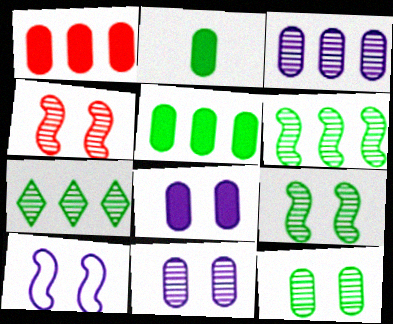[[1, 2, 8]]